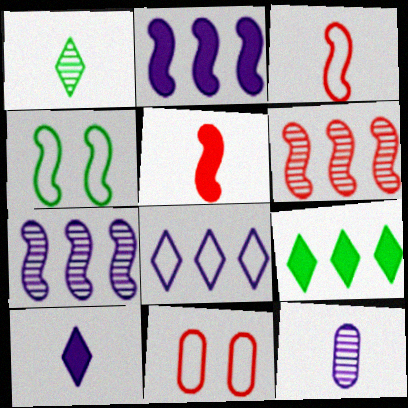[[1, 2, 11], 
[4, 5, 7]]